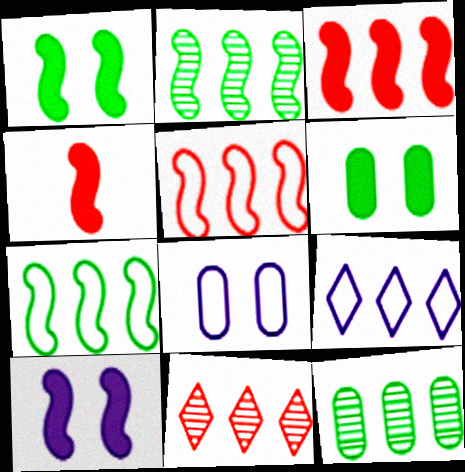[[3, 9, 12]]